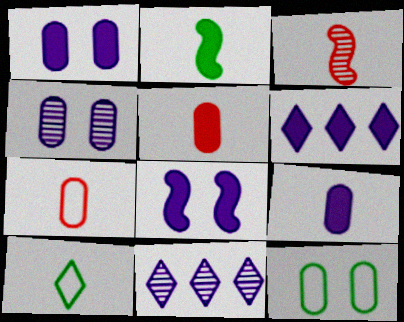[[3, 6, 12], 
[3, 9, 10], 
[6, 8, 9]]